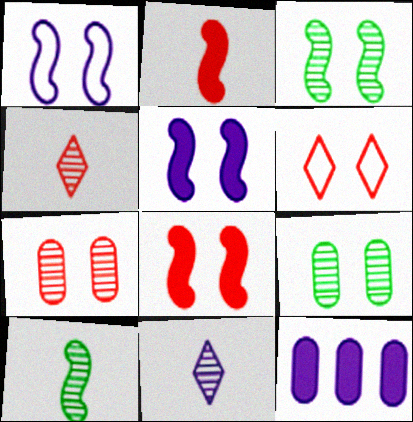[[1, 3, 8], 
[1, 11, 12], 
[5, 6, 9], 
[6, 7, 8], 
[6, 10, 12]]